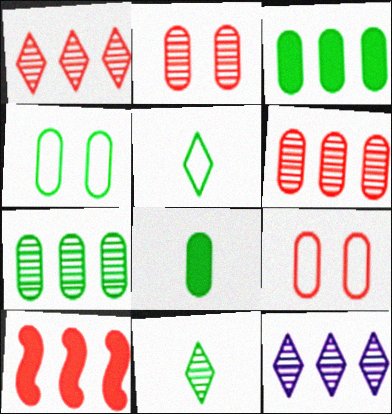[[4, 7, 8]]